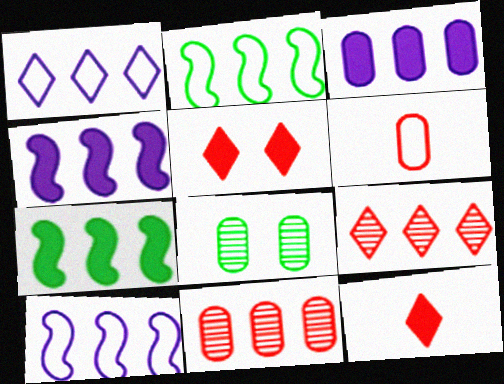[[1, 7, 11], 
[2, 3, 9], 
[3, 6, 8], 
[8, 10, 12]]